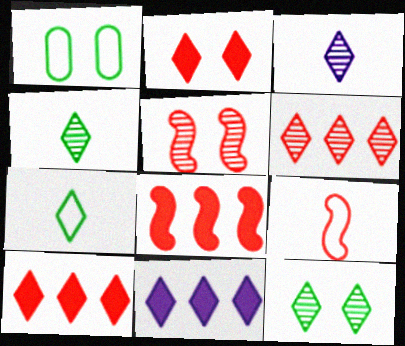[[1, 3, 8], 
[3, 6, 12], 
[5, 8, 9]]